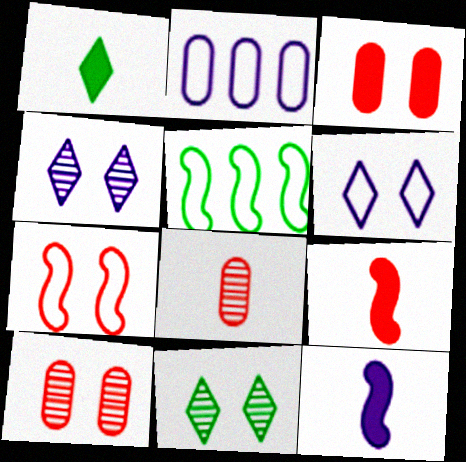[[2, 4, 12], 
[2, 9, 11]]